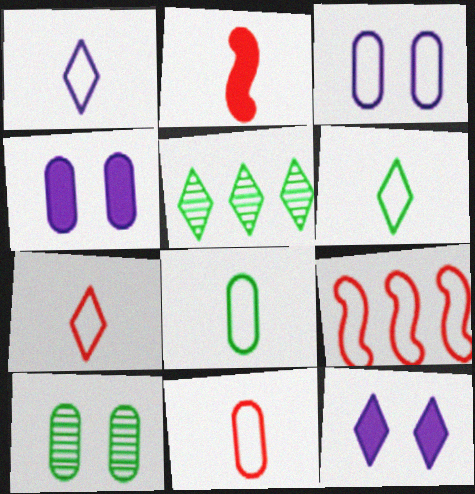[[1, 6, 7], 
[2, 3, 5], 
[3, 6, 9], 
[5, 7, 12]]